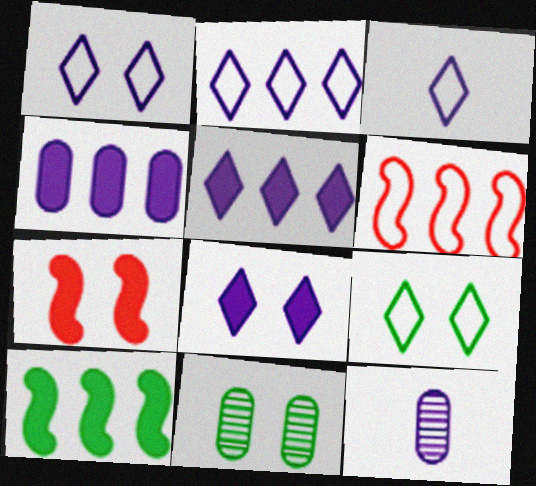[[1, 2, 3], 
[1, 7, 11]]